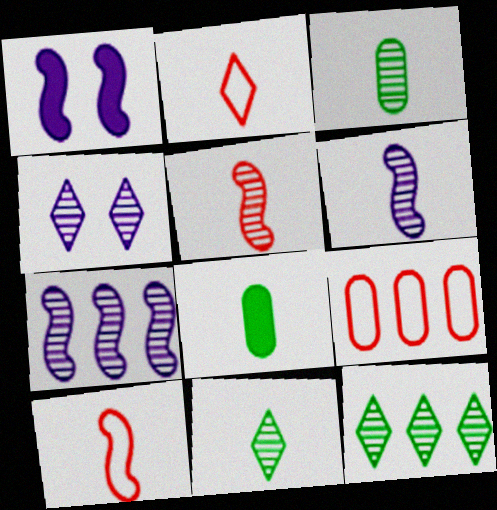[[1, 9, 11], 
[2, 6, 8]]